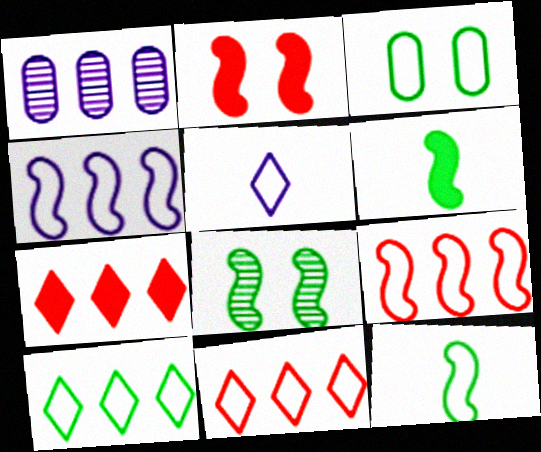[[3, 5, 9], 
[3, 10, 12]]